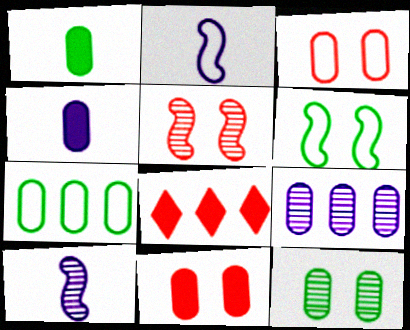[[1, 3, 9], 
[1, 7, 12], 
[2, 8, 12]]